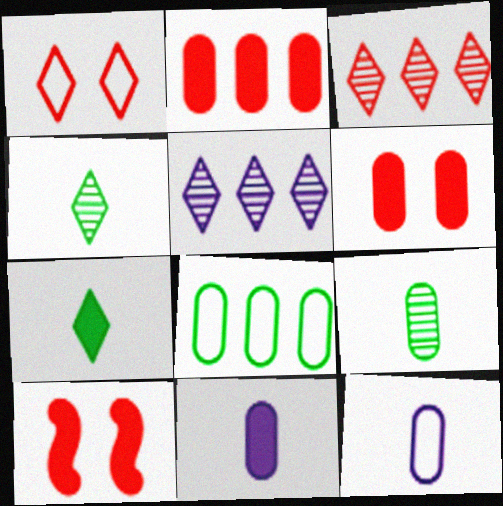[[1, 5, 7]]